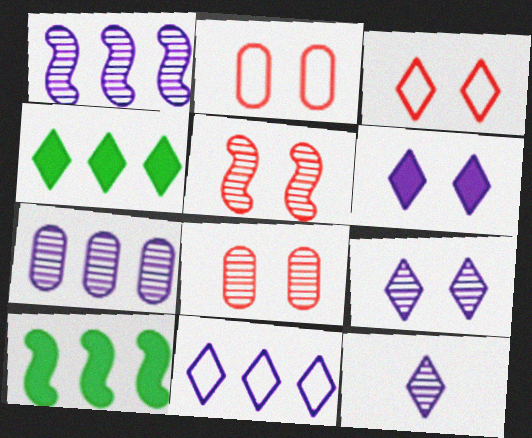[[2, 10, 12], 
[3, 4, 12], 
[6, 11, 12]]